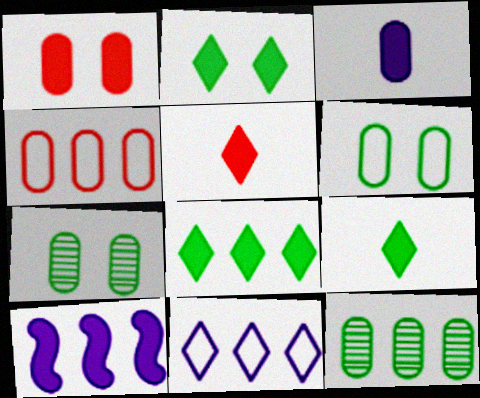[[1, 9, 10], 
[2, 8, 9], 
[3, 4, 7]]